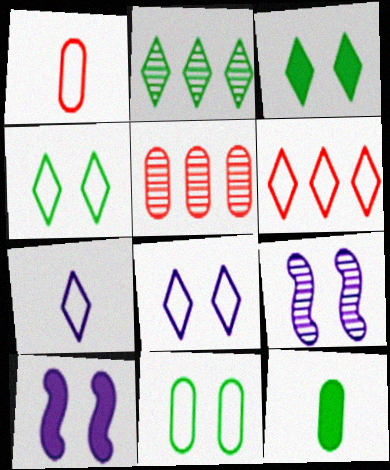[[1, 2, 10], 
[4, 6, 7], 
[6, 9, 12]]